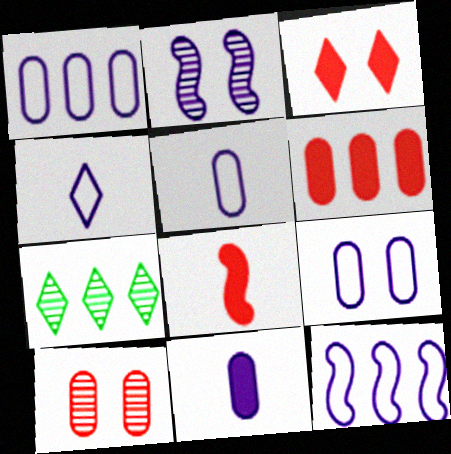[[1, 5, 9], 
[3, 4, 7], 
[3, 6, 8], 
[4, 9, 12], 
[6, 7, 12], 
[7, 8, 9]]